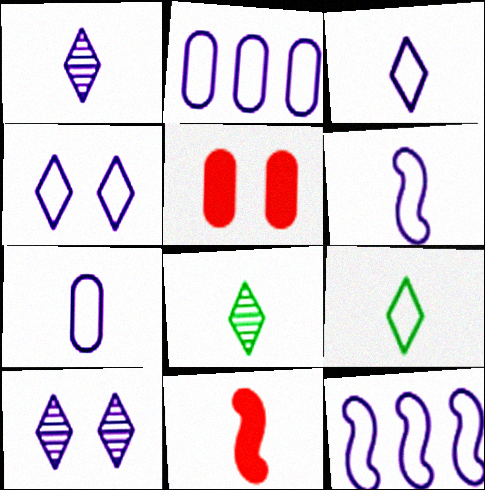[[2, 4, 6], 
[3, 6, 7], 
[4, 7, 12], 
[5, 8, 12], 
[7, 8, 11]]